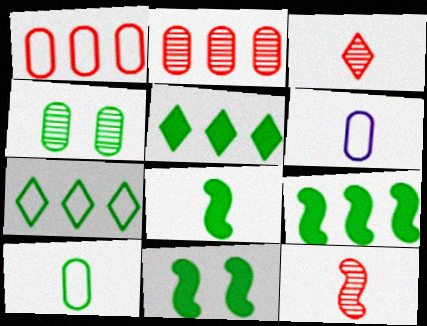[[3, 6, 8], 
[4, 7, 8], 
[8, 9, 11]]